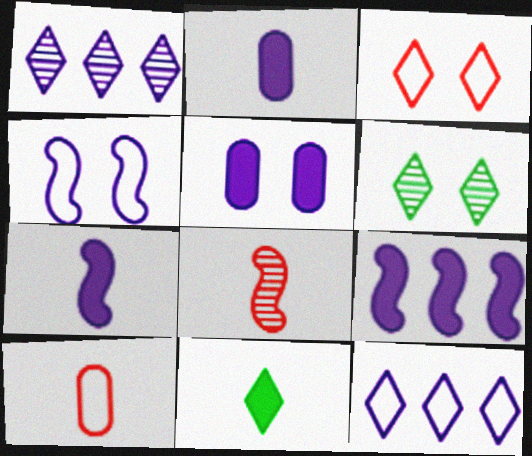[[1, 2, 4], 
[1, 3, 11], 
[6, 9, 10]]